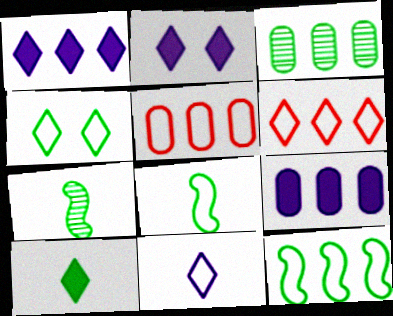[[2, 5, 7], 
[3, 5, 9], 
[4, 6, 11]]